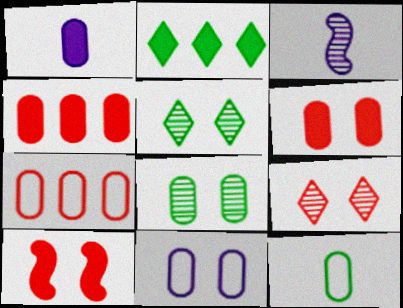[[1, 2, 10], 
[1, 7, 8], 
[5, 10, 11], 
[6, 8, 11], 
[7, 11, 12]]